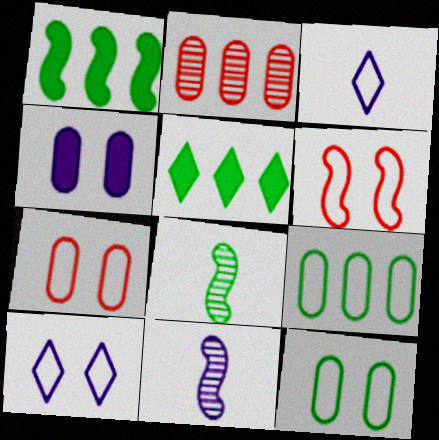[[1, 6, 11], 
[3, 6, 9], 
[5, 7, 11], 
[5, 8, 12], 
[6, 10, 12]]